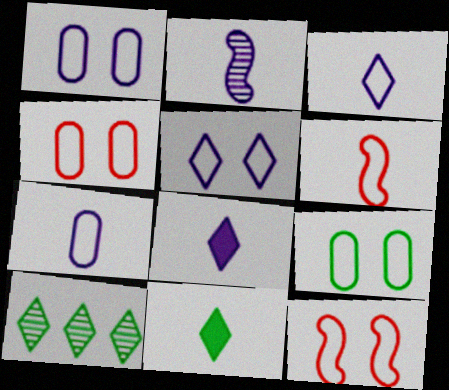[[1, 4, 9], 
[2, 7, 8], 
[5, 9, 12]]